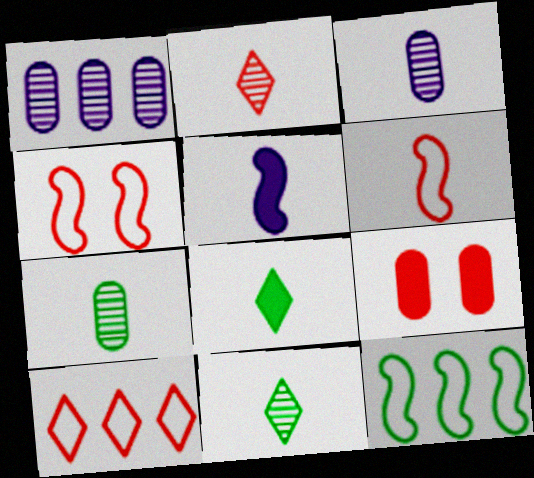[[1, 4, 8], 
[3, 6, 8]]